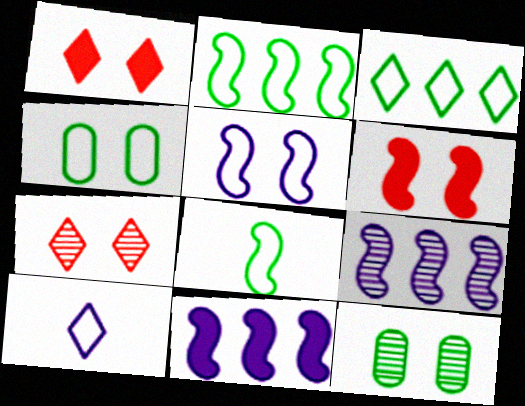[[1, 5, 12], 
[3, 4, 8], 
[6, 8, 9]]